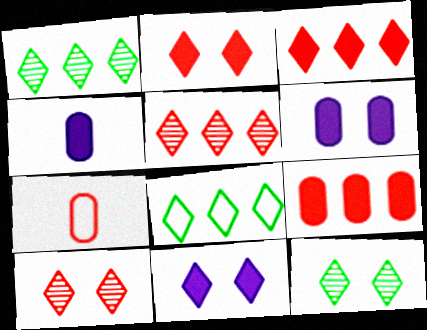[]